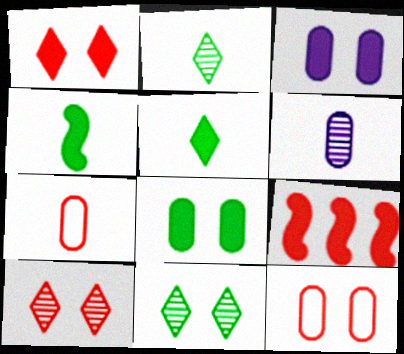[[3, 5, 9], 
[7, 9, 10]]